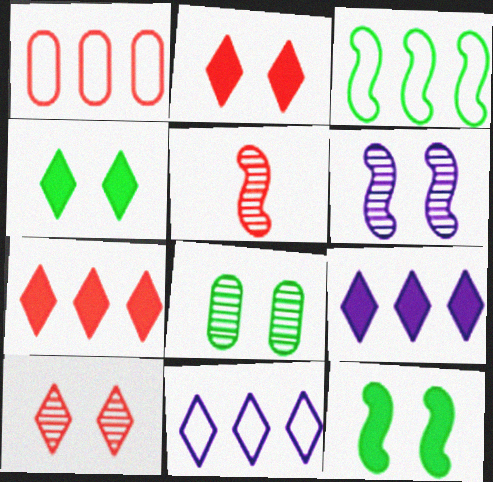[[1, 2, 5], 
[1, 3, 11], 
[6, 8, 10]]